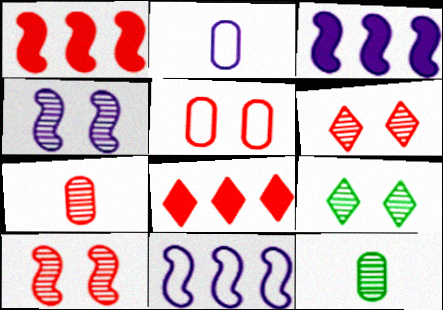[[1, 2, 9]]